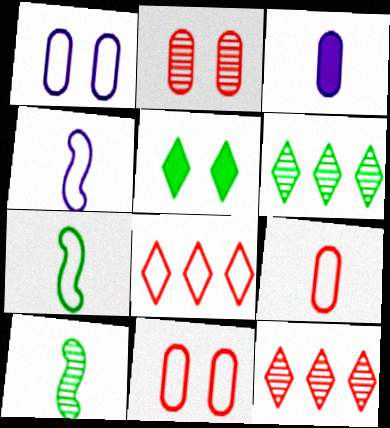[[1, 7, 8]]